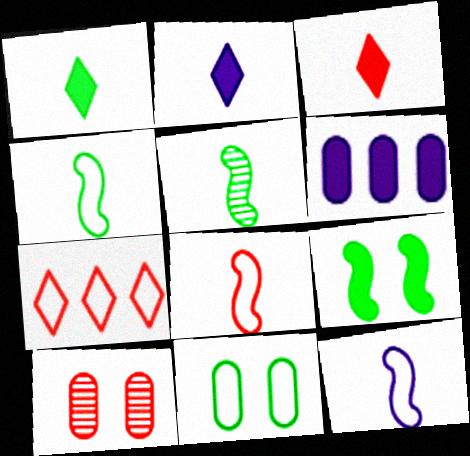[[1, 2, 3], 
[3, 6, 9], 
[4, 8, 12], 
[7, 11, 12]]